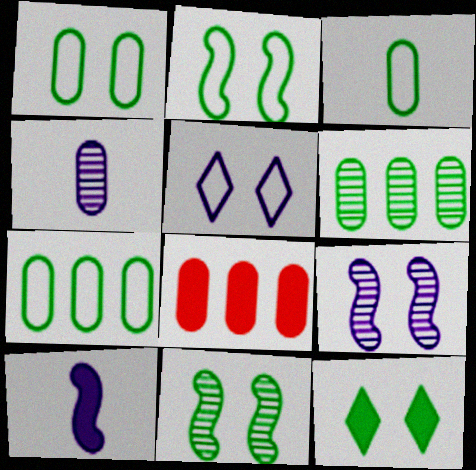[[1, 3, 7], 
[1, 4, 8], 
[1, 11, 12], 
[8, 10, 12]]